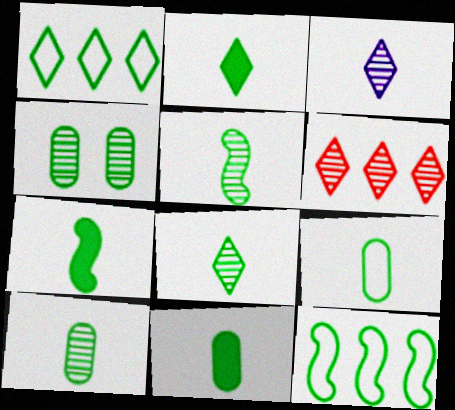[[1, 4, 7], 
[2, 4, 12], 
[2, 5, 9], 
[2, 7, 11], 
[5, 8, 10], 
[7, 8, 9], 
[9, 10, 11]]